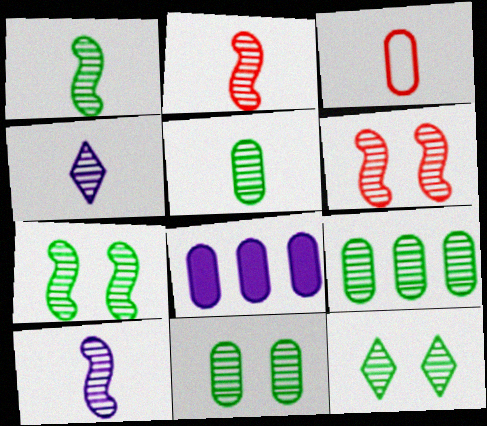[[1, 2, 10], 
[1, 9, 12], 
[2, 4, 5], 
[3, 8, 11], 
[4, 6, 9], 
[5, 9, 11], 
[7, 11, 12]]